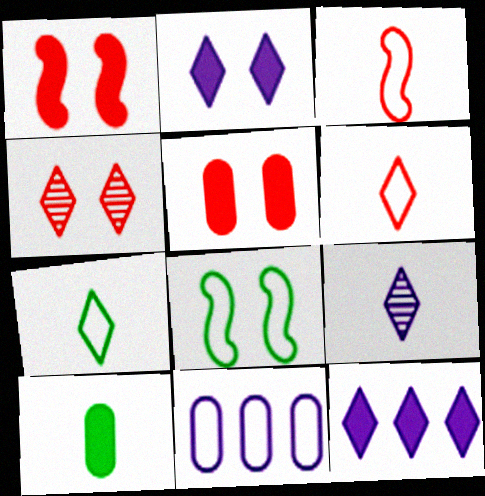[[1, 10, 12], 
[3, 9, 10], 
[4, 7, 12], 
[6, 8, 11]]